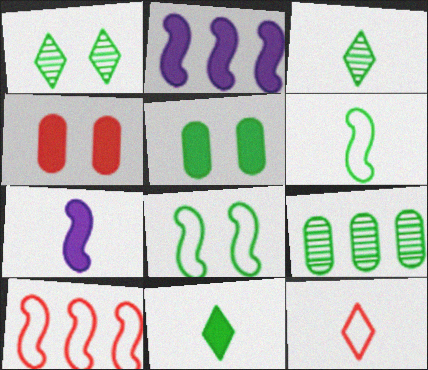[[1, 5, 8], 
[2, 4, 11], 
[8, 9, 11]]